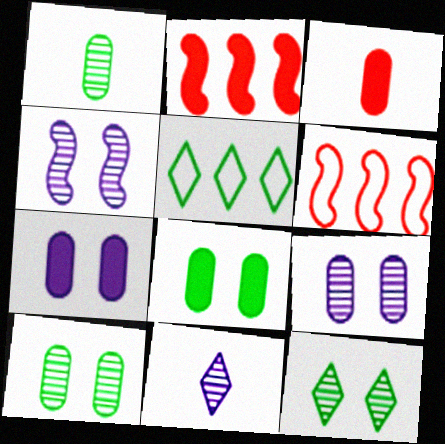[[3, 4, 5], 
[6, 8, 11]]